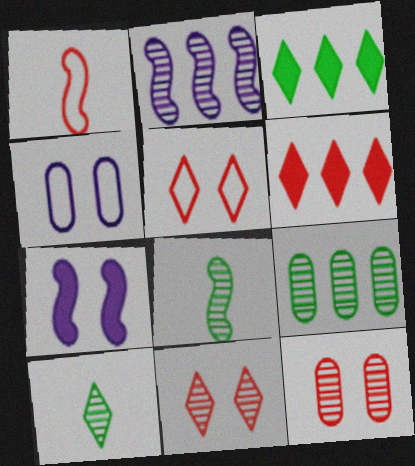[[1, 6, 12], 
[2, 10, 12], 
[4, 6, 8]]